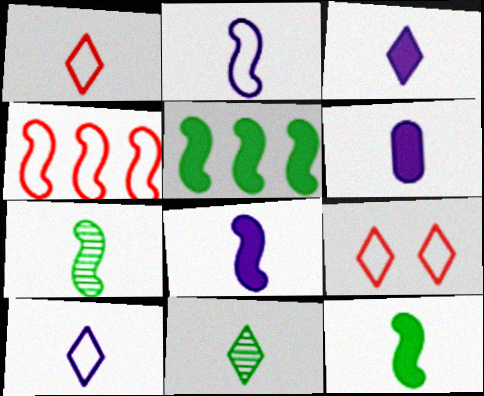[[1, 3, 11], 
[1, 6, 7], 
[3, 6, 8]]